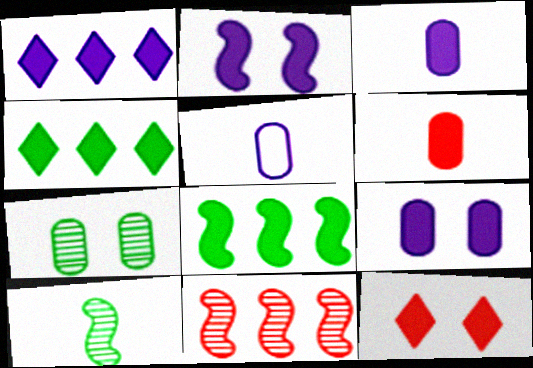[[1, 2, 3], 
[2, 4, 6], 
[3, 8, 12]]